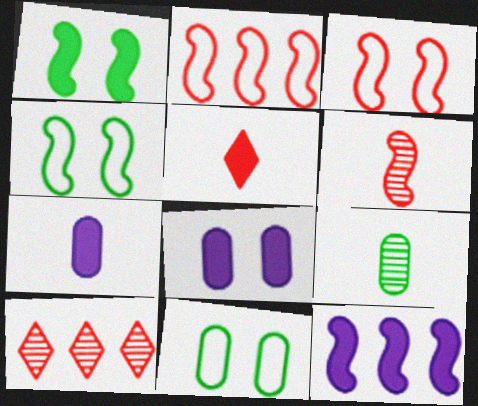[[4, 6, 12], 
[4, 7, 10]]